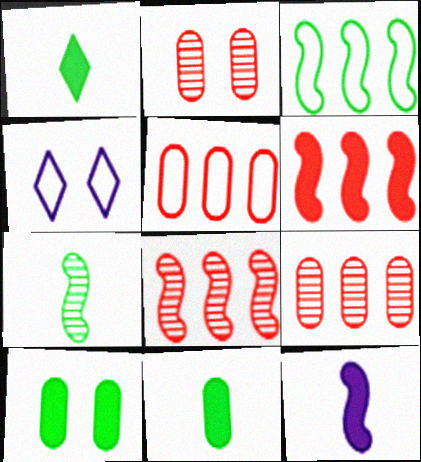[[4, 8, 11]]